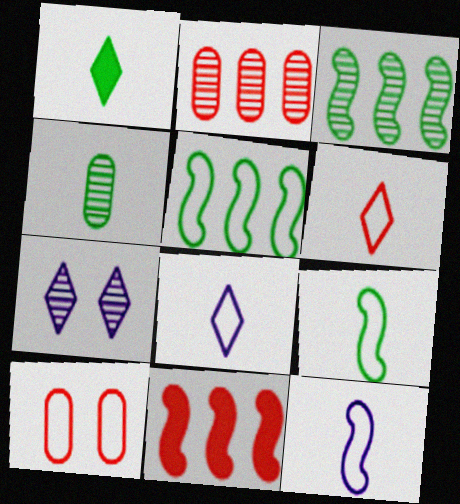[[1, 4, 9], 
[5, 8, 10]]